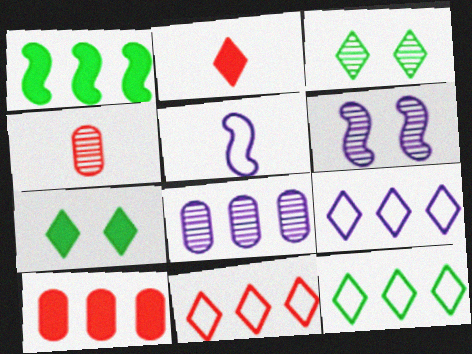[[1, 8, 11], 
[2, 3, 9], 
[3, 5, 10], 
[9, 11, 12]]